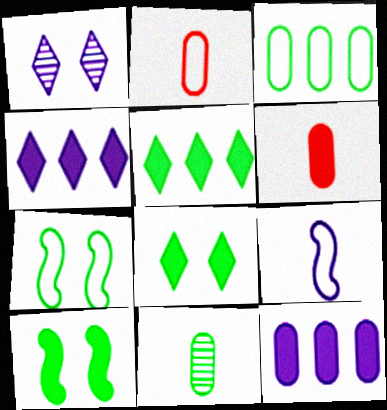[[1, 9, 12], 
[4, 6, 10], 
[5, 7, 11]]